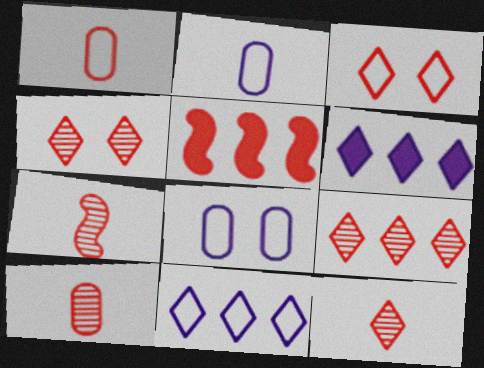[[1, 4, 5], 
[3, 5, 10], 
[4, 9, 12], 
[7, 10, 12]]